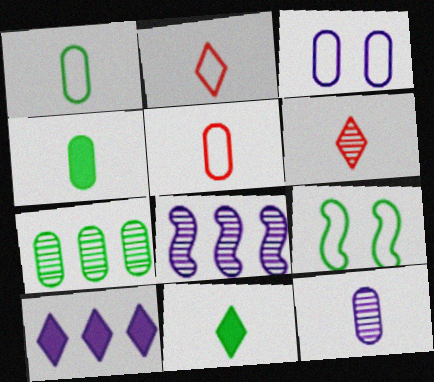[[4, 5, 12], 
[7, 9, 11]]